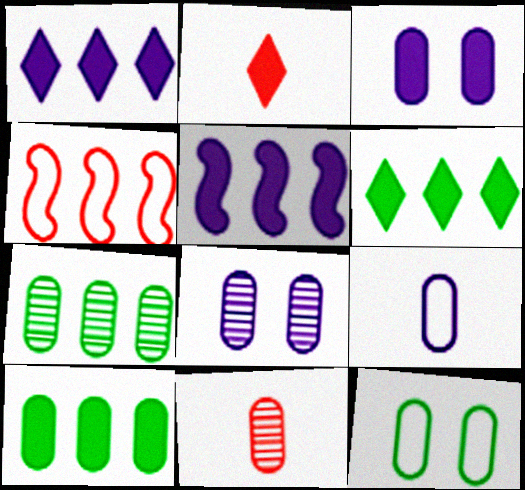[[1, 4, 7], 
[7, 8, 11]]